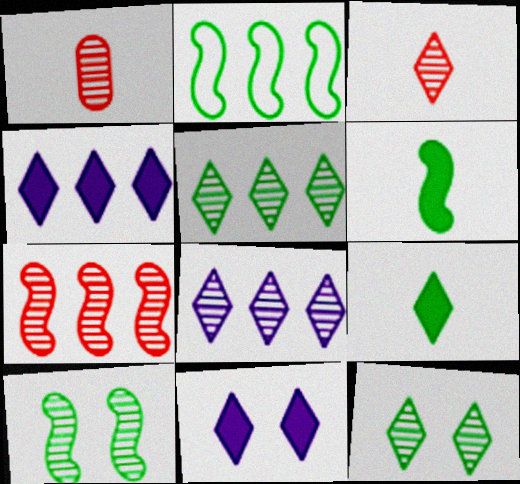[[1, 2, 11], 
[1, 8, 10], 
[2, 6, 10], 
[3, 8, 12]]